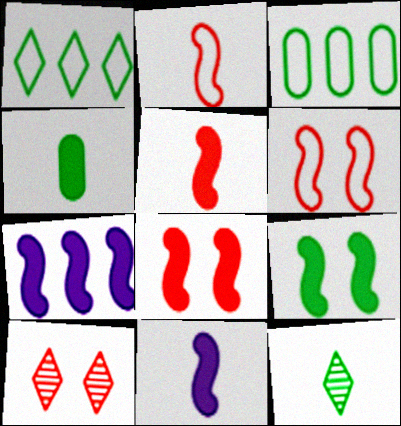[[3, 9, 12], 
[3, 10, 11], 
[5, 7, 9]]